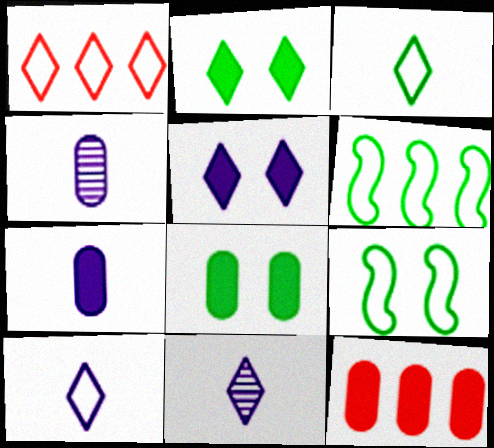[[1, 2, 11], 
[7, 8, 12], 
[9, 11, 12]]